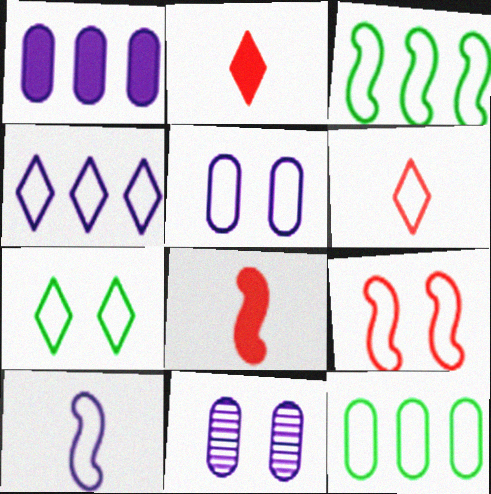[[2, 3, 11], 
[3, 5, 6], 
[3, 9, 10], 
[4, 5, 10], 
[4, 6, 7], 
[5, 7, 9]]